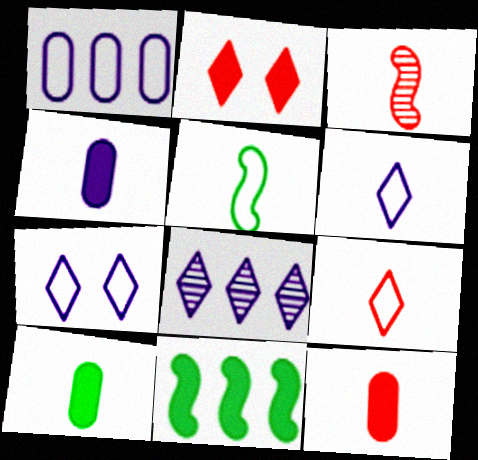[[2, 4, 11], 
[3, 6, 10], 
[3, 9, 12], 
[4, 10, 12]]